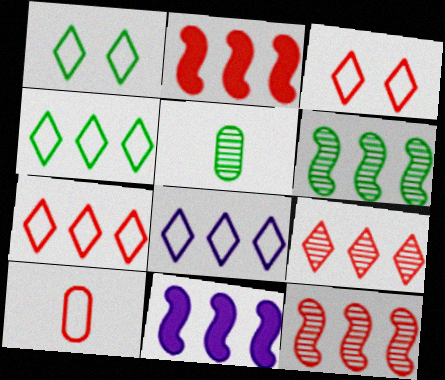[[3, 5, 11], 
[4, 7, 8]]